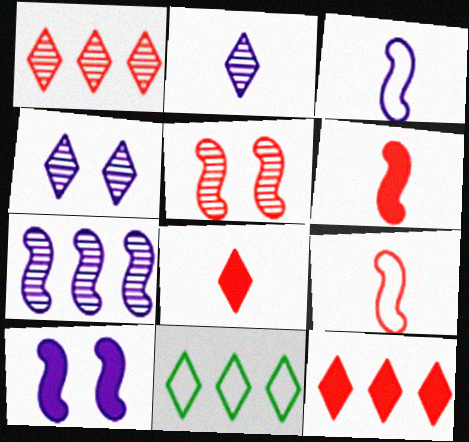[[3, 7, 10], 
[4, 8, 11]]